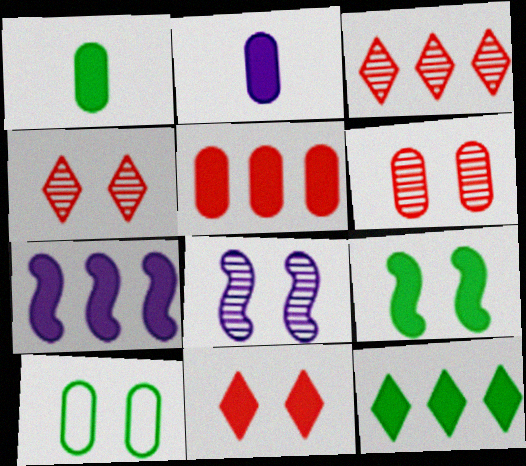[[1, 7, 11], 
[1, 9, 12], 
[5, 7, 12], 
[8, 10, 11]]